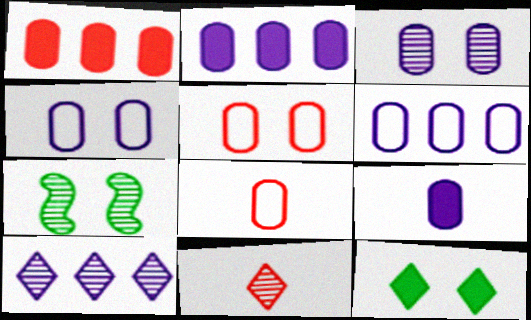[[3, 6, 9]]